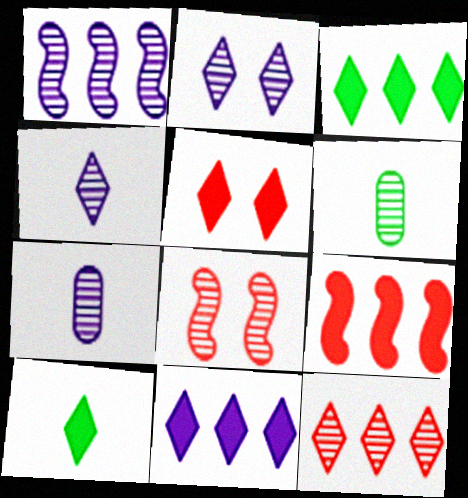[[1, 2, 7], 
[5, 10, 11]]